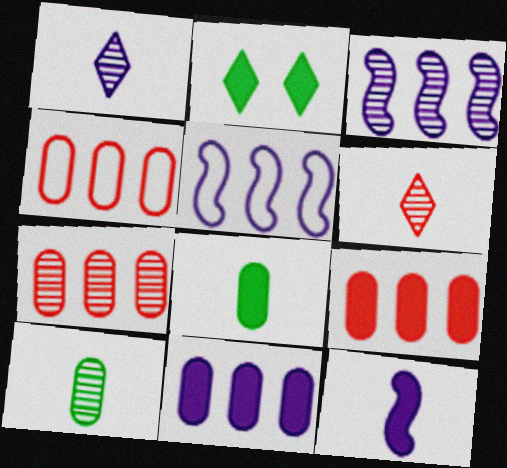[[2, 9, 12], 
[4, 7, 9]]